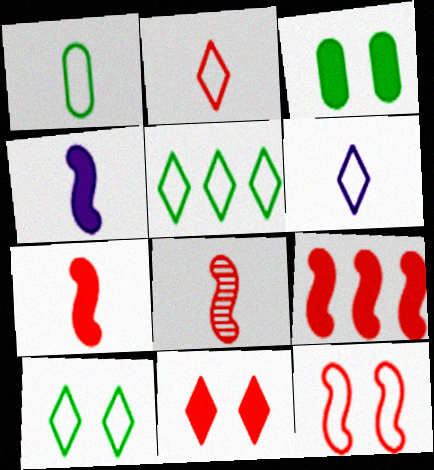[[8, 9, 12]]